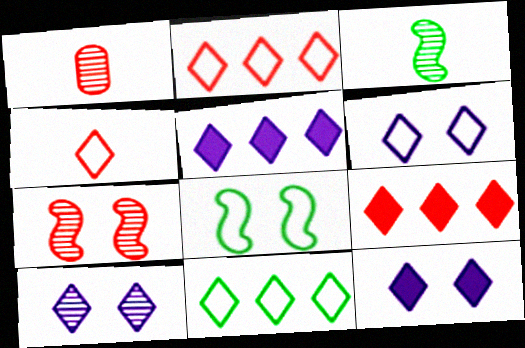[[1, 5, 8], 
[4, 6, 11], 
[6, 10, 12]]